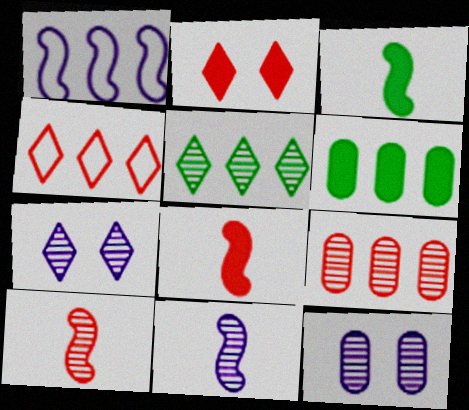[[3, 4, 12], 
[5, 10, 12]]